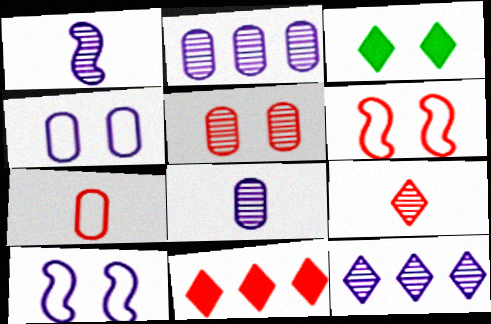[[3, 5, 10]]